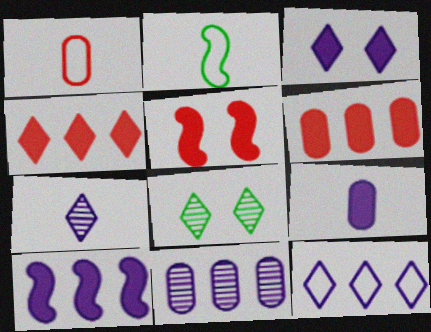[[1, 8, 10], 
[3, 7, 12], 
[3, 9, 10], 
[10, 11, 12]]